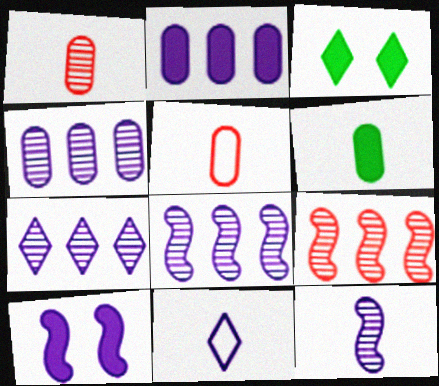[[3, 5, 8], 
[4, 7, 8], 
[4, 10, 11]]